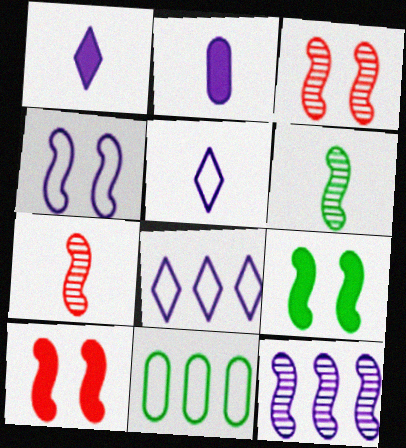[[1, 3, 11], 
[3, 4, 9], 
[3, 6, 12]]